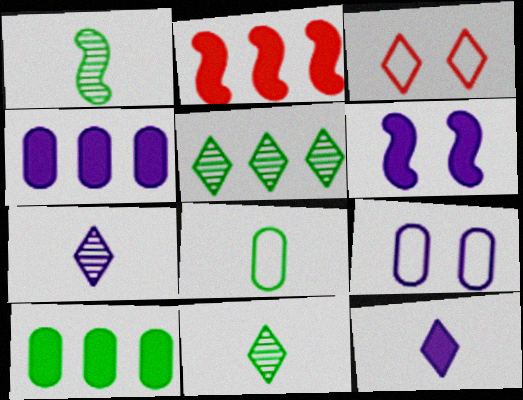[[1, 3, 4], 
[2, 9, 11], 
[3, 5, 12], 
[4, 6, 12]]